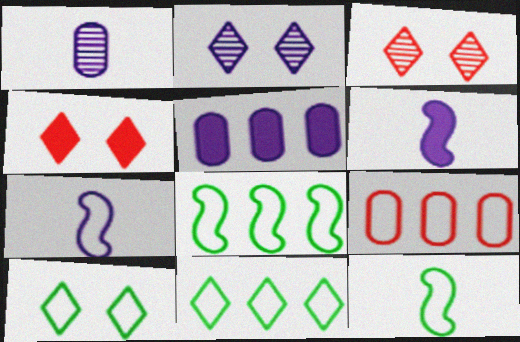[[1, 4, 8], 
[2, 4, 10], 
[2, 5, 7], 
[3, 5, 12], 
[7, 9, 10]]